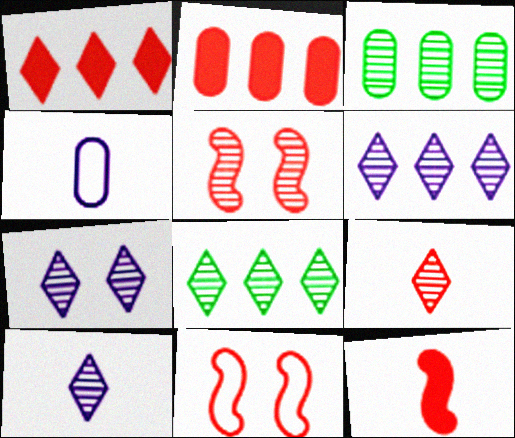[[2, 9, 11], 
[3, 5, 10], 
[6, 7, 10], 
[7, 8, 9]]